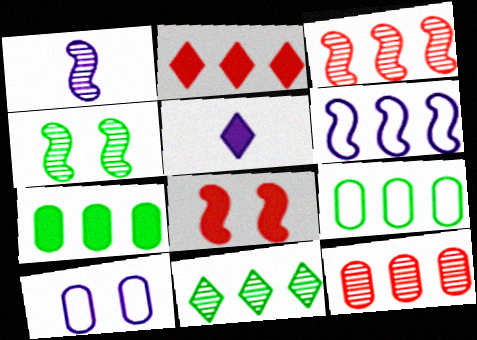[[1, 3, 4], 
[5, 7, 8]]